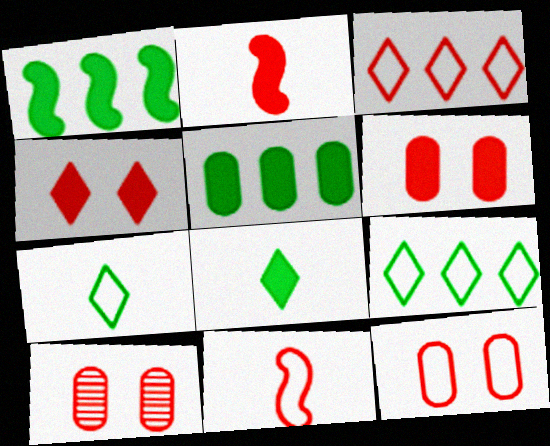[[2, 3, 10], 
[3, 11, 12], 
[6, 10, 12]]